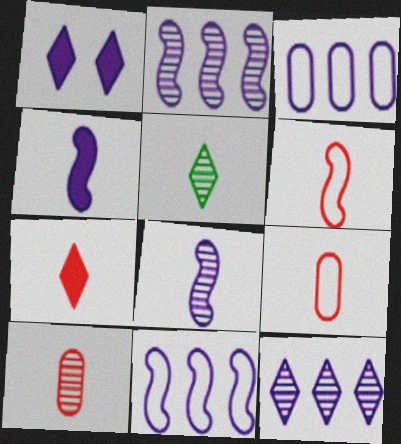[[1, 3, 8], 
[4, 5, 9], 
[5, 8, 10], 
[6, 7, 10]]